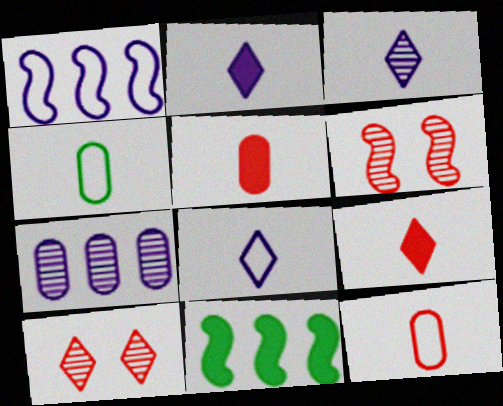[[2, 3, 8]]